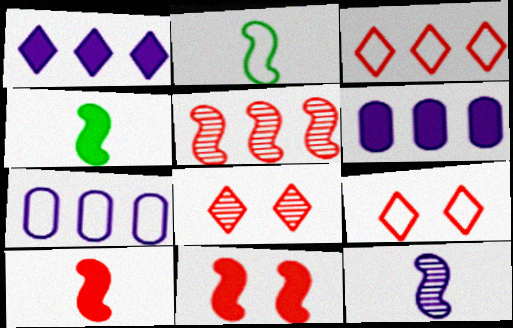[[2, 6, 8], 
[2, 7, 9], 
[2, 10, 12], 
[4, 7, 8]]